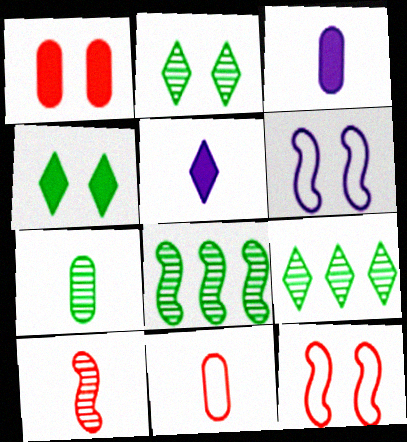[[1, 2, 6], 
[2, 7, 8], 
[3, 7, 11], 
[3, 9, 12]]